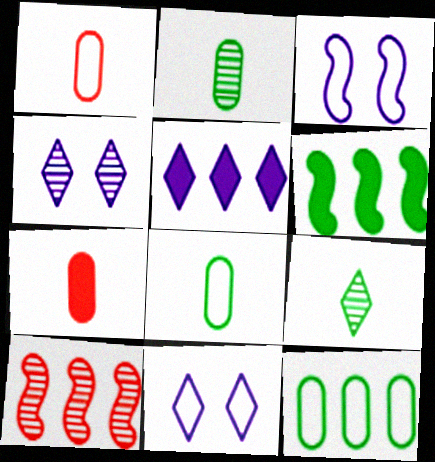[[1, 4, 6], 
[2, 4, 10], 
[5, 10, 12]]